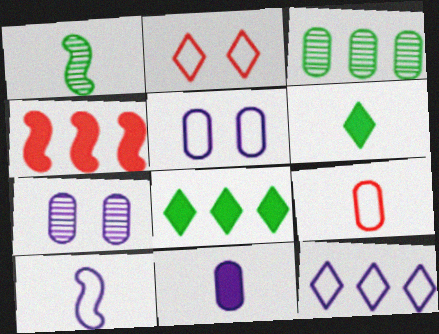[[3, 4, 12], 
[5, 10, 12]]